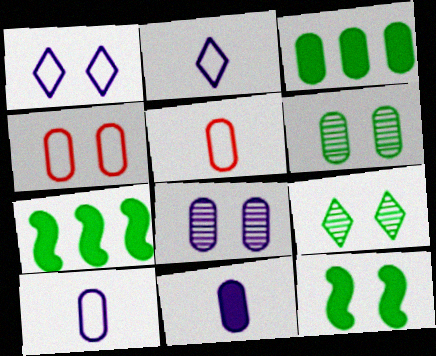[[3, 5, 8]]